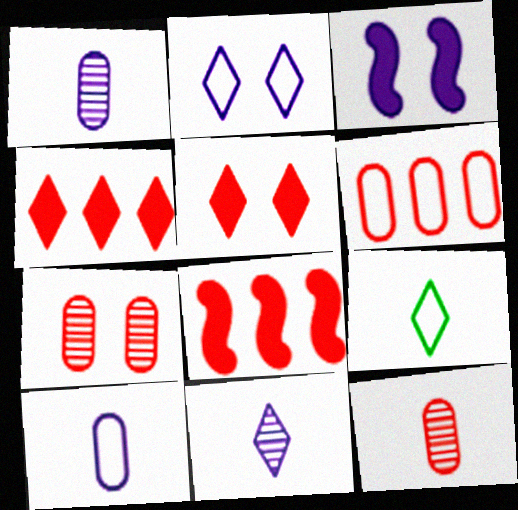[]